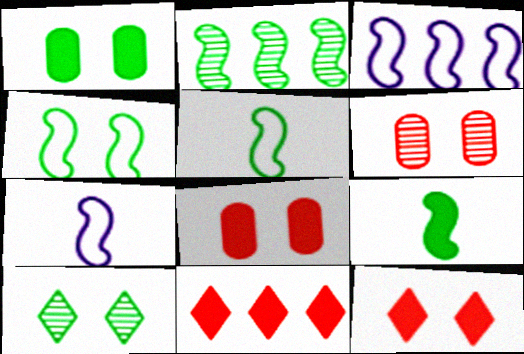[[1, 4, 10], 
[2, 4, 9]]